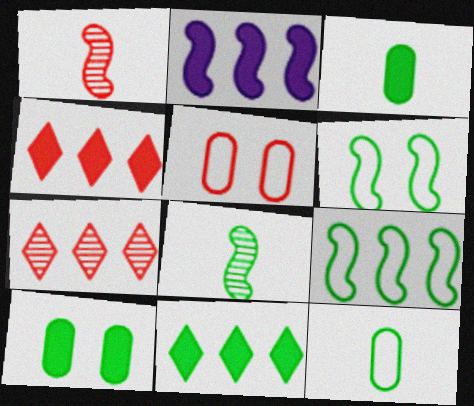[[1, 2, 6], 
[1, 4, 5]]